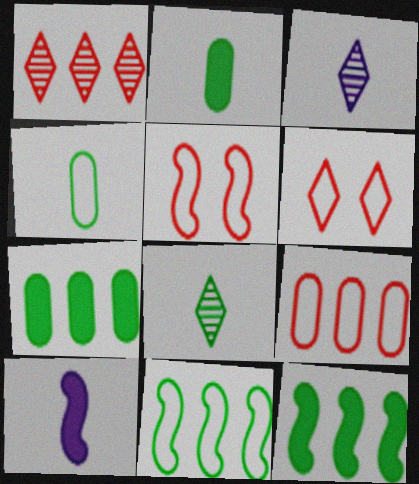[[3, 5, 7]]